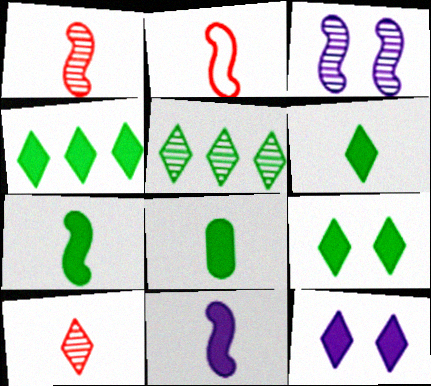[[4, 6, 9], 
[6, 7, 8]]